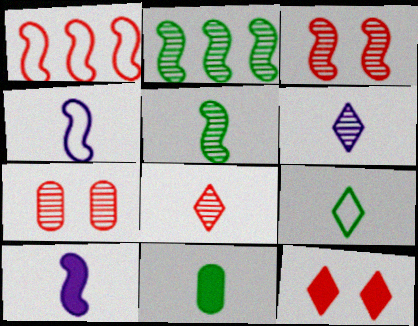[[2, 6, 7], 
[4, 8, 11], 
[5, 9, 11]]